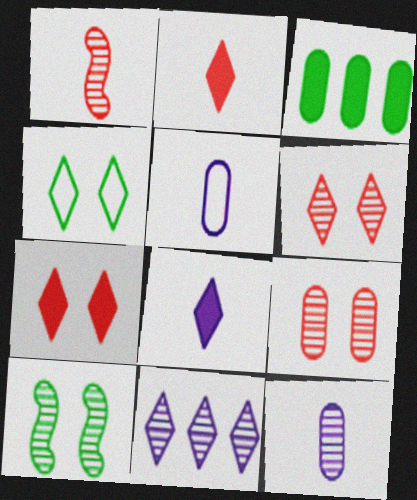[[2, 4, 11], 
[3, 5, 9]]